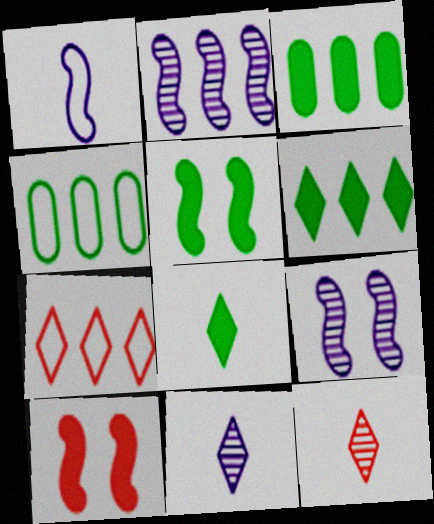[[2, 3, 7], 
[3, 5, 8], 
[4, 10, 11]]